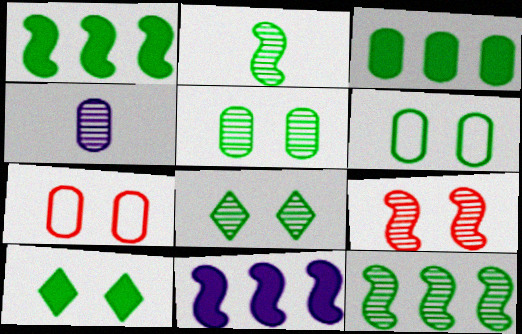[[3, 4, 7]]